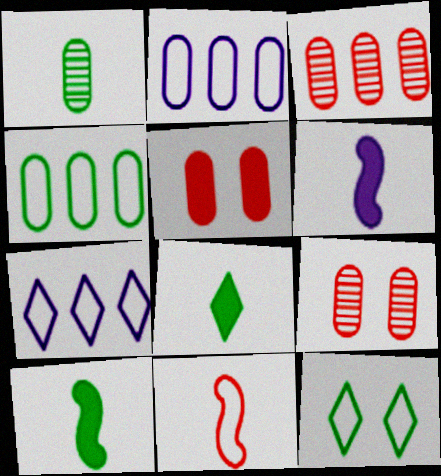[[1, 2, 5], 
[2, 11, 12], 
[3, 6, 12], 
[7, 9, 10]]